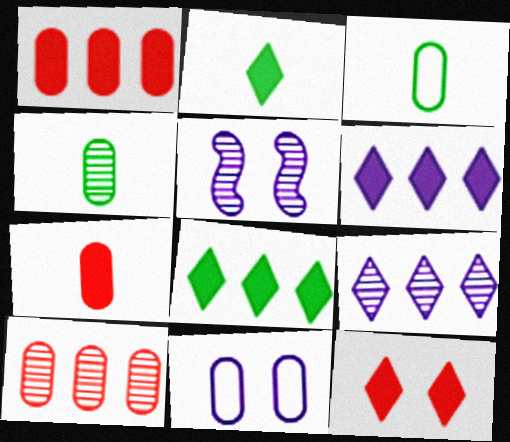[[1, 4, 11], 
[2, 6, 12]]